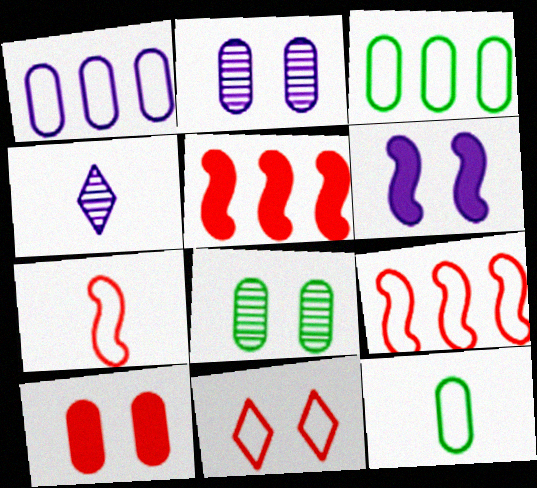[[1, 4, 6], 
[6, 8, 11]]